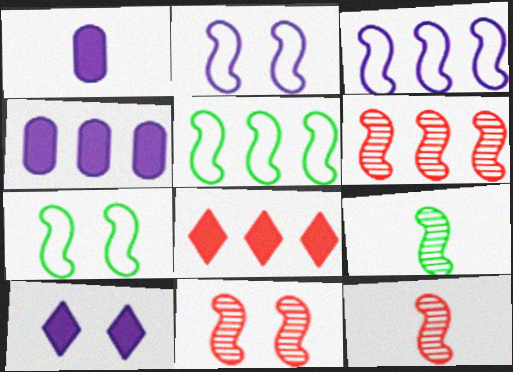[[6, 11, 12]]